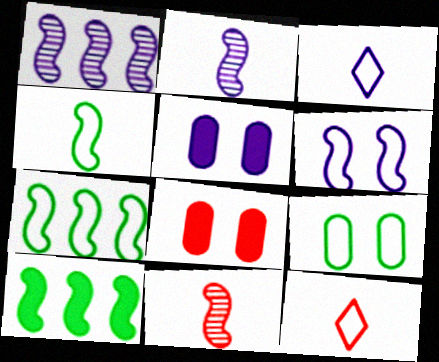[[1, 3, 5], 
[6, 10, 11]]